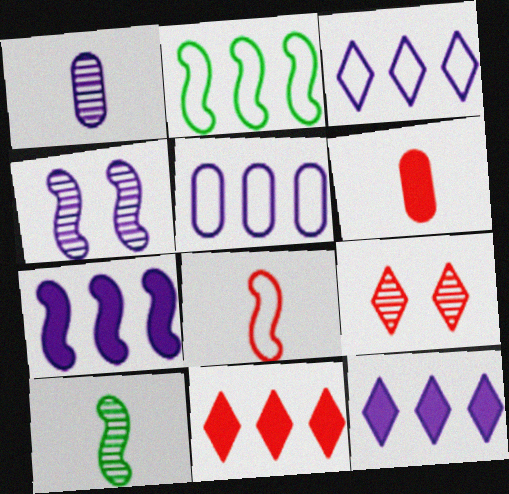[]